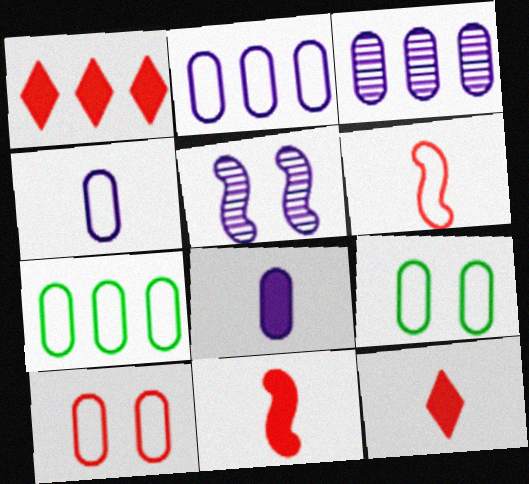[[4, 7, 10], 
[5, 7, 12]]